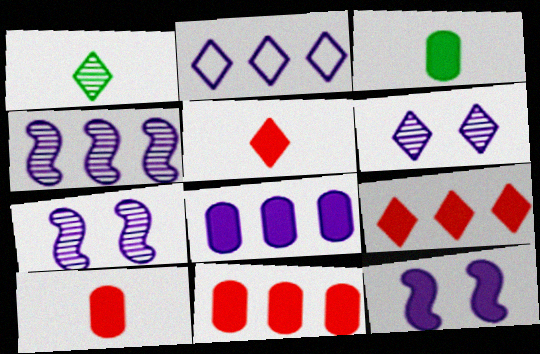[[2, 4, 8], 
[3, 9, 12]]